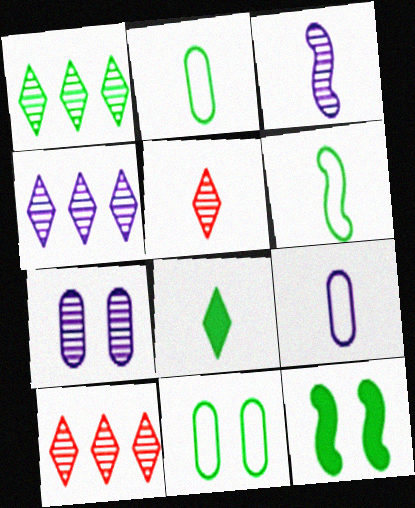[[1, 2, 12], 
[1, 4, 10], 
[3, 4, 7], 
[9, 10, 12]]